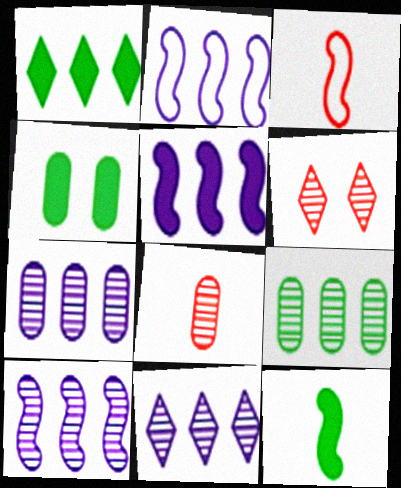[[1, 4, 12], 
[2, 5, 10], 
[3, 4, 11], 
[7, 10, 11]]